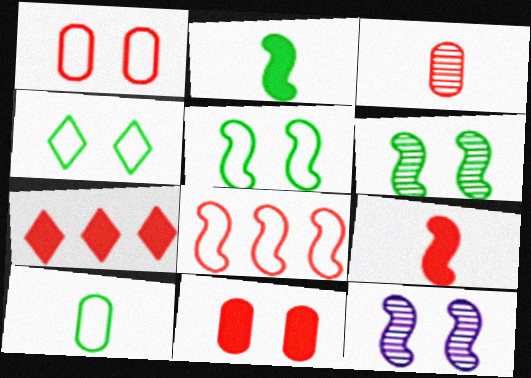[[2, 8, 12], 
[4, 11, 12], 
[7, 9, 11], 
[7, 10, 12]]